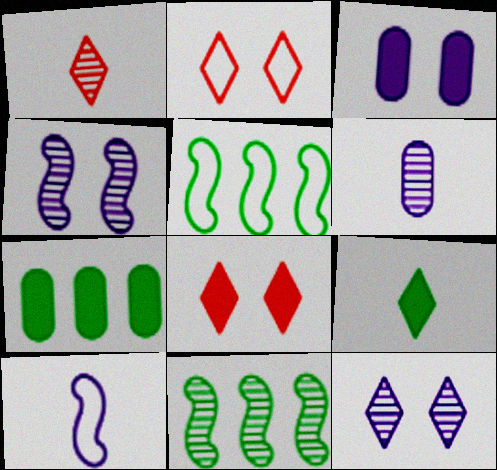[[1, 3, 5], 
[5, 6, 8]]